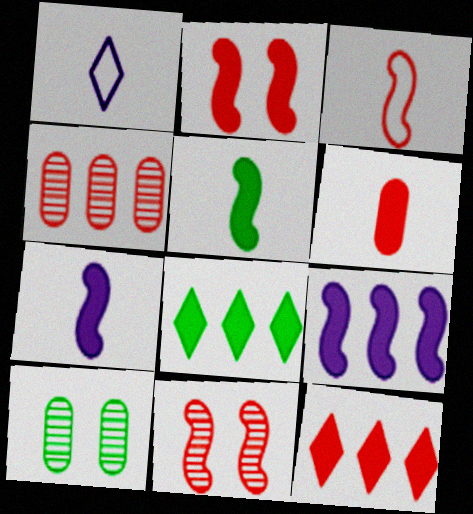[[2, 5, 9], 
[2, 6, 12]]